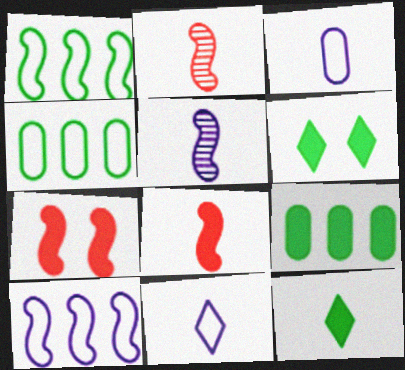[[1, 5, 7], 
[2, 3, 12]]